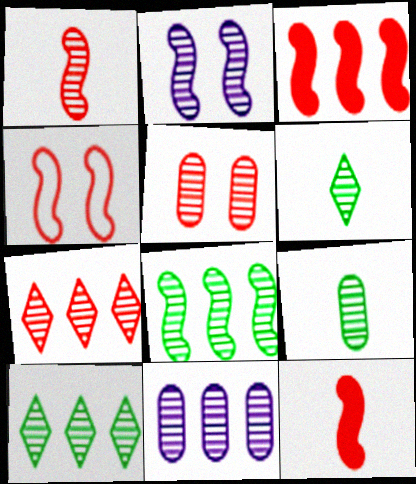[[1, 2, 8], 
[1, 3, 4], 
[1, 5, 7], 
[2, 7, 9], 
[5, 9, 11], 
[7, 8, 11]]